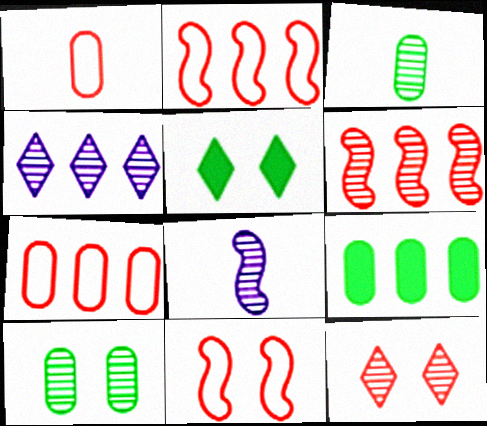[[2, 4, 9], 
[5, 7, 8]]